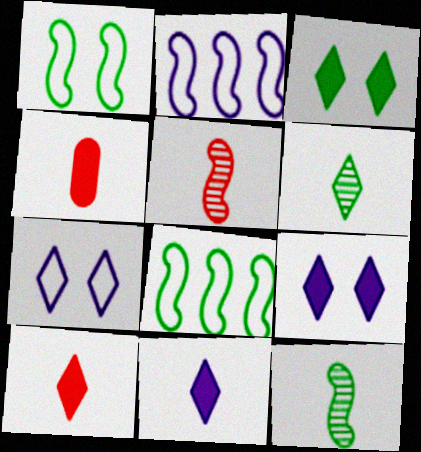[]